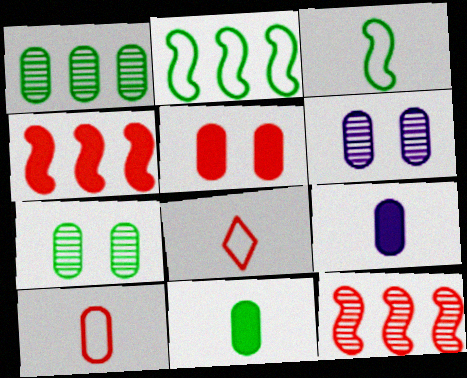[[5, 8, 12]]